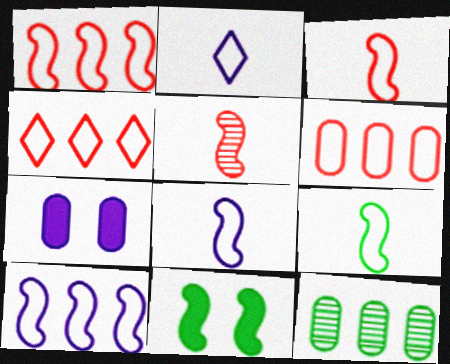[[1, 4, 6], 
[3, 8, 9], 
[5, 10, 11]]